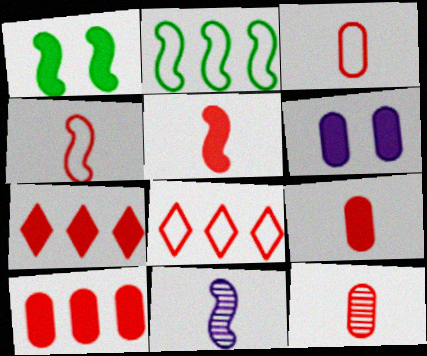[[3, 9, 12]]